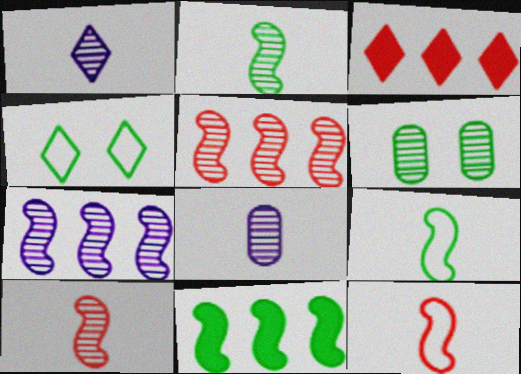[[1, 3, 4], 
[1, 5, 6]]